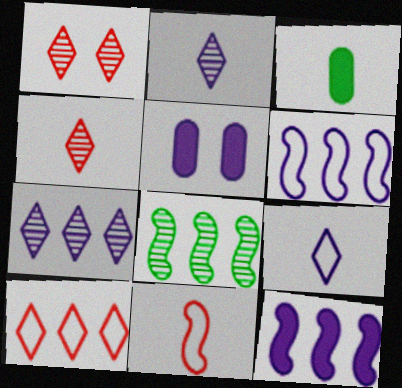[[1, 3, 6], 
[2, 3, 11], 
[2, 5, 6]]